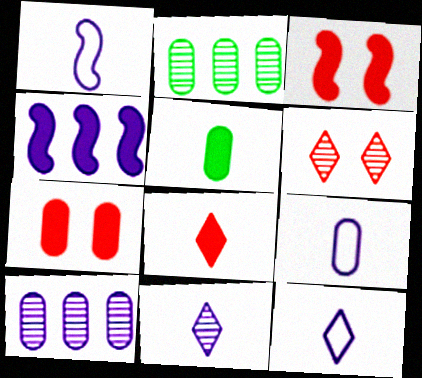[[1, 9, 12], 
[2, 3, 12], 
[2, 7, 9]]